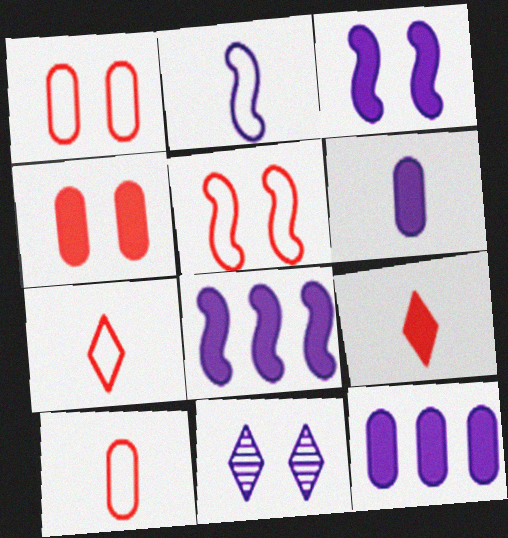[[2, 11, 12]]